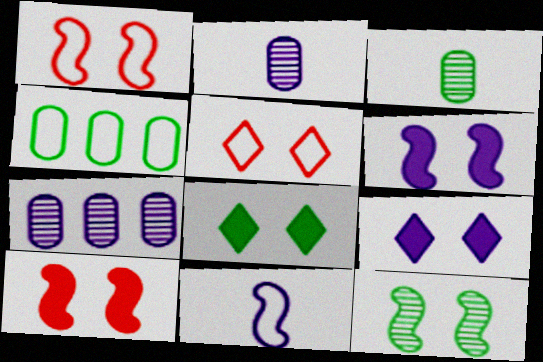[[1, 6, 12], 
[4, 5, 11], 
[7, 9, 11]]